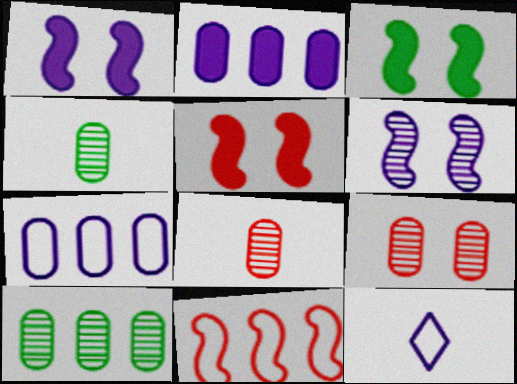[[1, 3, 5], 
[2, 6, 12], 
[5, 10, 12]]